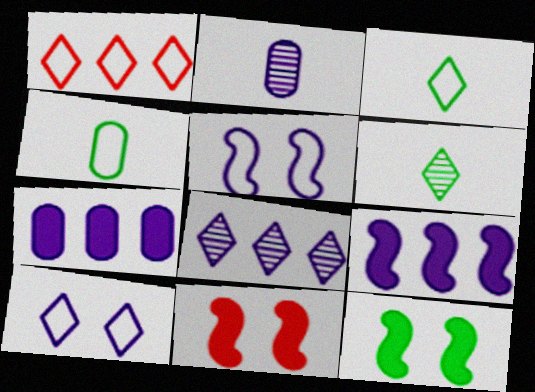[[1, 2, 12], 
[1, 3, 10], 
[1, 4, 5], 
[2, 9, 10], 
[4, 8, 11]]